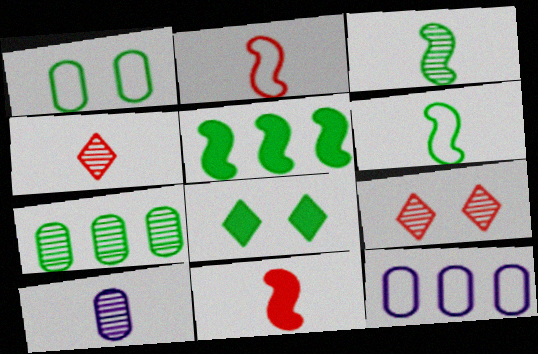[[3, 4, 10], 
[6, 7, 8]]